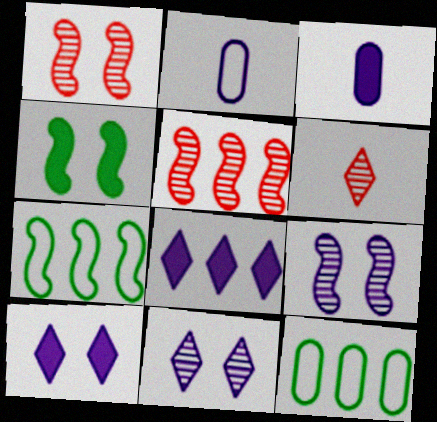[[2, 8, 9], 
[5, 8, 12]]